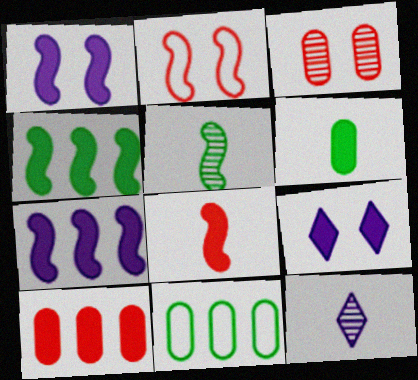[[1, 4, 8], 
[2, 5, 7]]